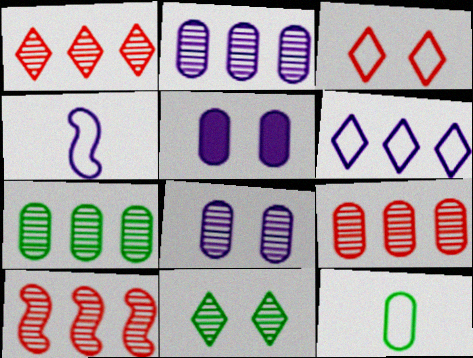[[1, 9, 10], 
[2, 7, 9], 
[5, 9, 12]]